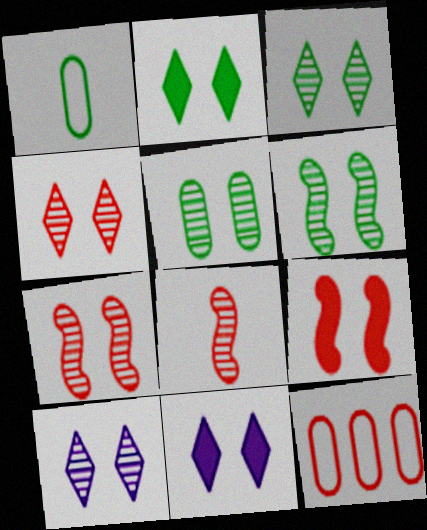[[3, 4, 10], 
[3, 5, 6], 
[5, 7, 10]]